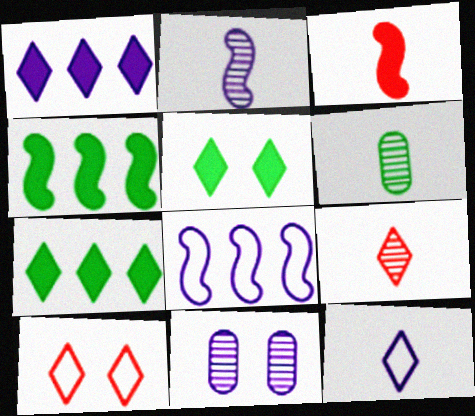[[2, 6, 9], 
[3, 6, 12]]